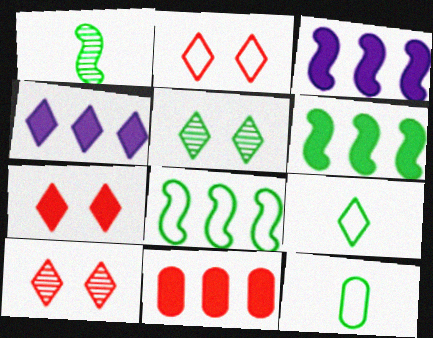[[2, 7, 10], 
[3, 10, 12], 
[4, 6, 11], 
[4, 9, 10], 
[5, 6, 12]]